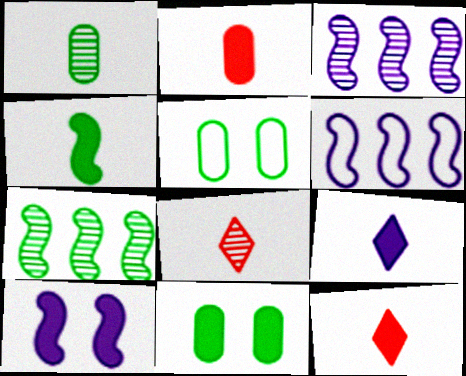[[2, 4, 9], 
[3, 5, 12], 
[6, 8, 11]]